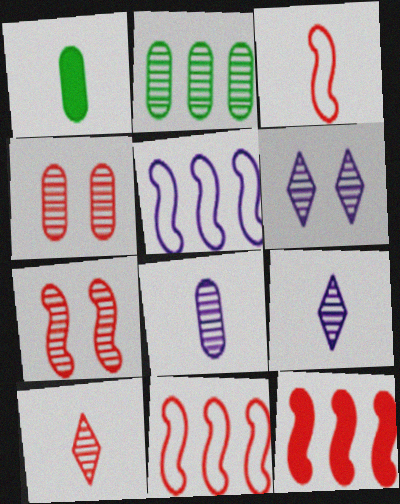[[1, 3, 9], 
[1, 6, 11], 
[2, 4, 8], 
[2, 7, 9], 
[3, 7, 12]]